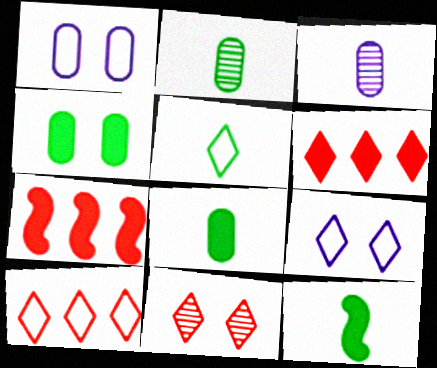[[2, 5, 12], 
[2, 7, 9], 
[5, 9, 10]]